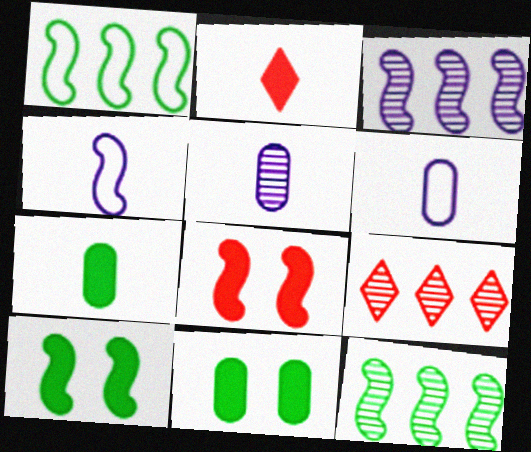[[4, 8, 12], 
[4, 9, 11], 
[6, 9, 10]]